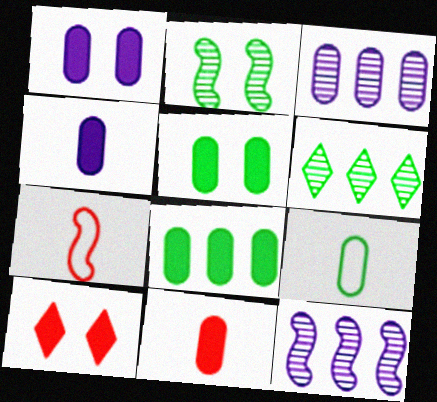[[1, 6, 7], 
[1, 8, 11], 
[9, 10, 12]]